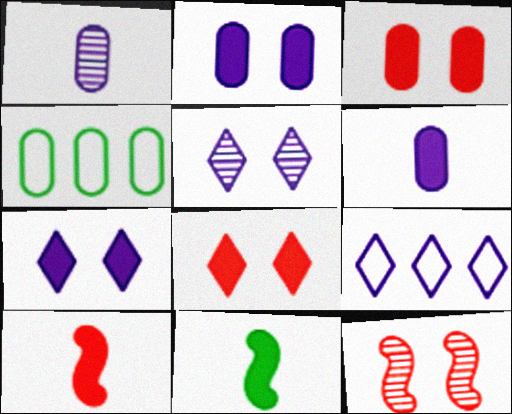[[1, 3, 4], 
[4, 5, 10]]